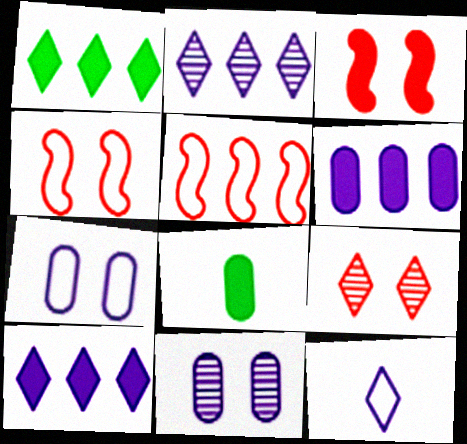[[1, 9, 12], 
[2, 4, 8], 
[3, 8, 10]]